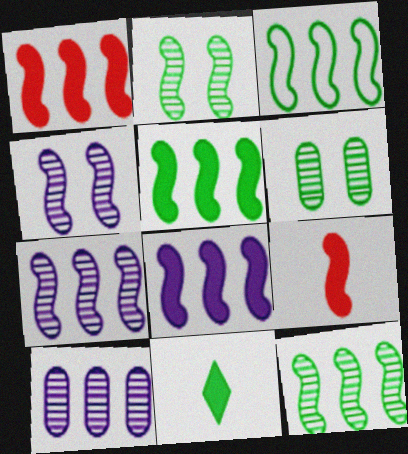[[1, 3, 7], 
[1, 5, 8], 
[3, 4, 9], 
[3, 5, 12], 
[3, 6, 11]]